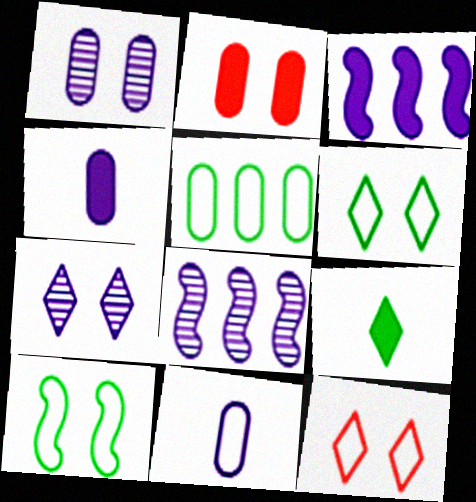[[2, 3, 9], 
[2, 7, 10], 
[3, 7, 11]]